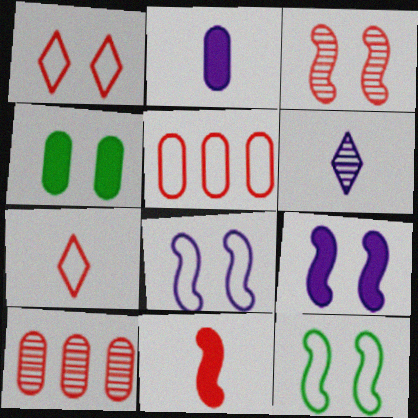[[1, 10, 11], 
[3, 9, 12]]